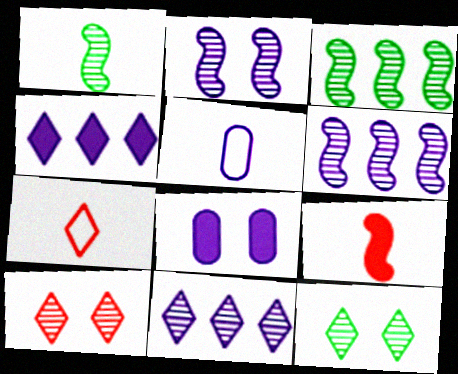[[2, 4, 5], 
[3, 7, 8], 
[4, 7, 12]]